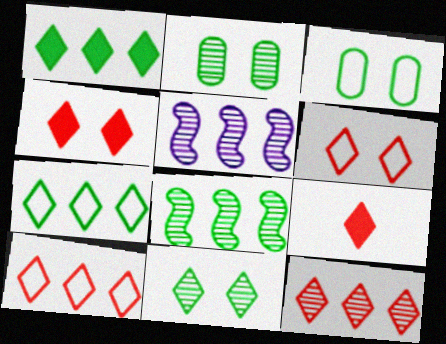[[3, 5, 9], 
[6, 9, 12]]